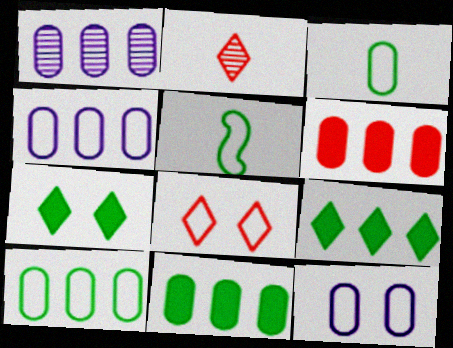[[1, 6, 10], 
[4, 5, 8]]